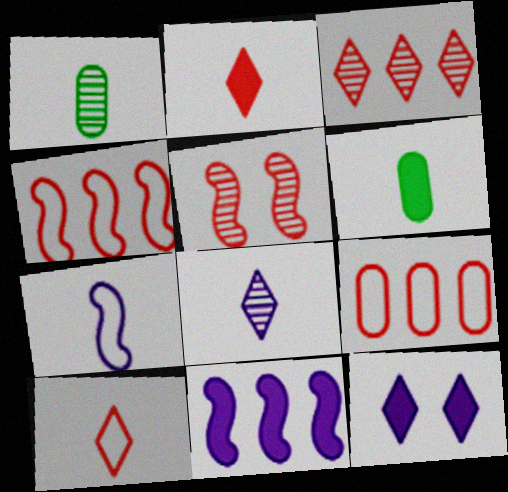[[1, 2, 7], 
[1, 4, 12], 
[2, 5, 9]]